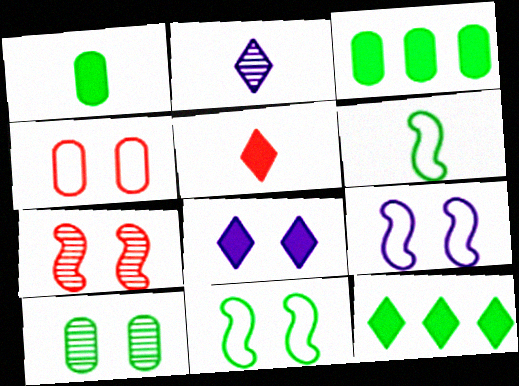[[5, 8, 12], 
[6, 10, 12]]